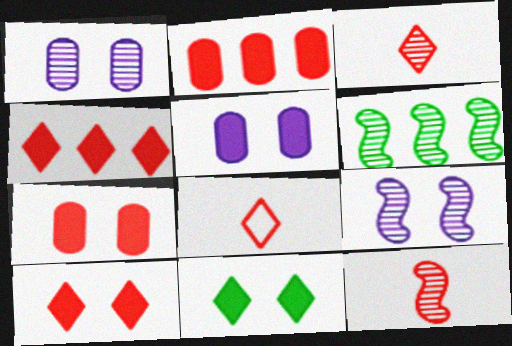[[1, 3, 6], 
[5, 6, 8], 
[6, 9, 12]]